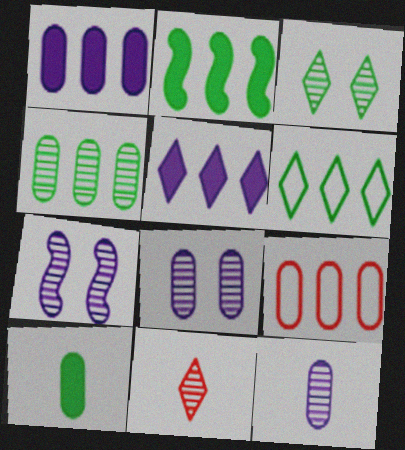[[1, 4, 9], 
[2, 4, 6], 
[4, 7, 11], 
[8, 9, 10]]